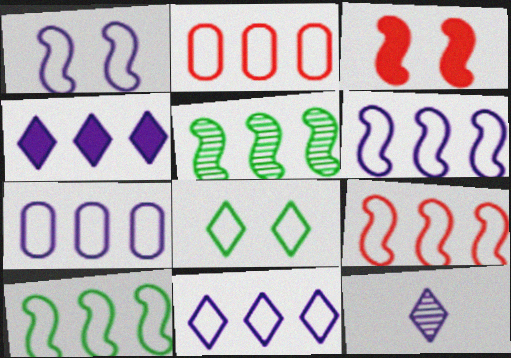[[2, 4, 5], 
[2, 10, 11], 
[6, 7, 11], 
[6, 9, 10]]